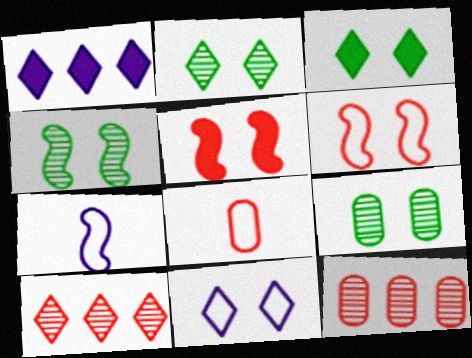[[1, 4, 8], 
[2, 4, 9], 
[3, 7, 12], 
[5, 8, 10], 
[5, 9, 11]]